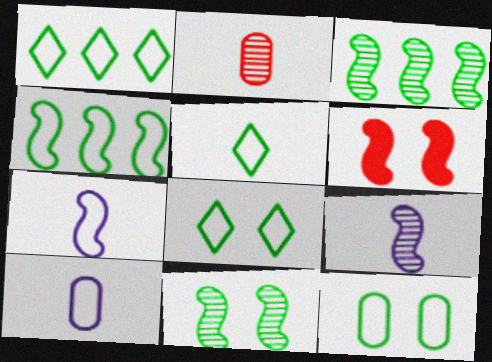[[1, 5, 8], 
[3, 6, 7], 
[4, 5, 12], 
[4, 6, 9]]